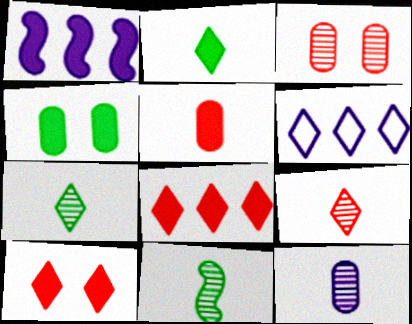[[6, 7, 10], 
[9, 11, 12]]